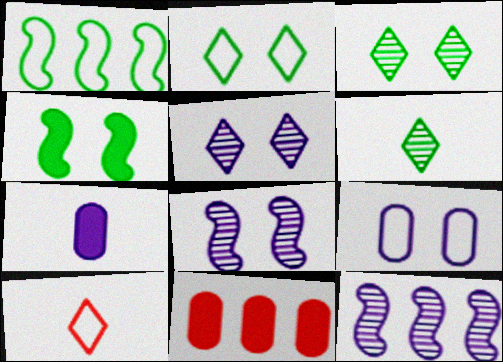[[1, 9, 10]]